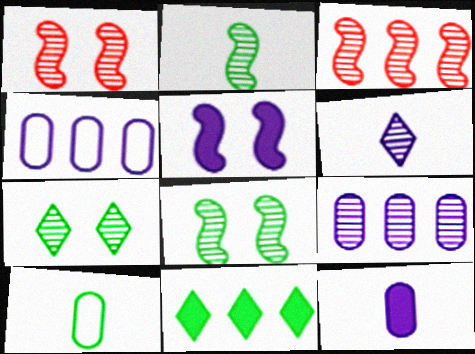[[3, 4, 11], 
[4, 5, 6], 
[8, 10, 11]]